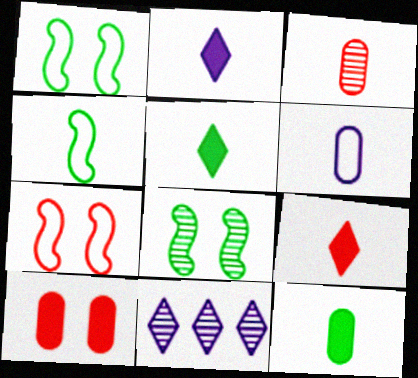[[2, 3, 4], 
[2, 5, 9], 
[3, 6, 12], 
[3, 8, 11], 
[4, 10, 11], 
[7, 11, 12]]